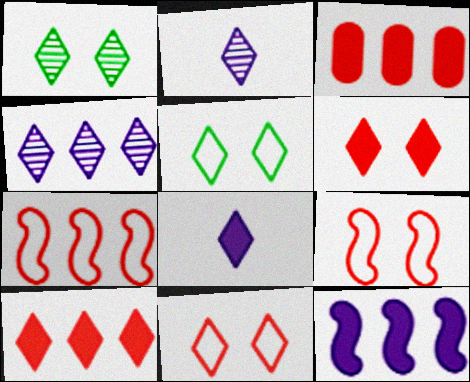[[2, 5, 10]]